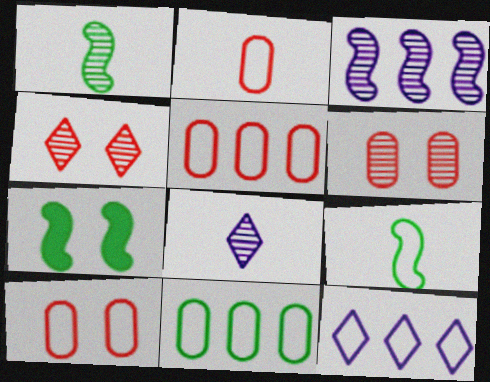[[2, 5, 10], 
[5, 7, 8], 
[9, 10, 12]]